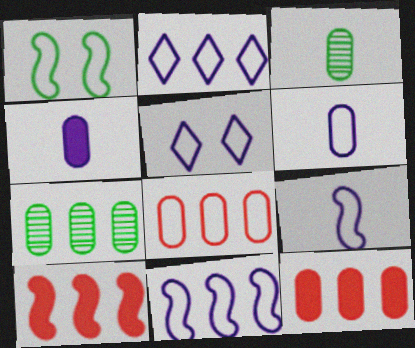[[2, 7, 10], 
[3, 5, 10], 
[5, 6, 11]]